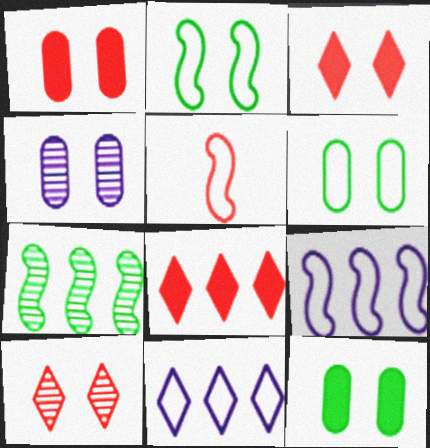[[1, 4, 6], 
[2, 3, 4], 
[2, 5, 9], 
[5, 6, 11]]